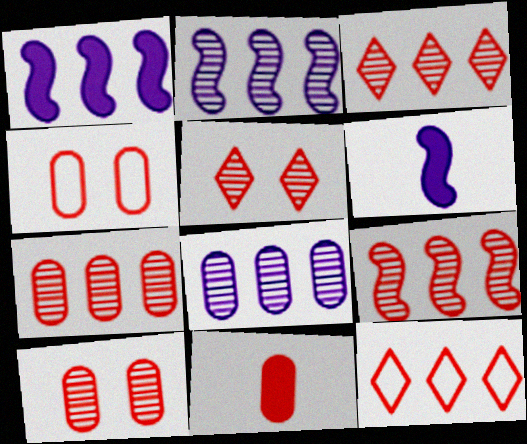[[3, 7, 9], 
[4, 7, 11]]